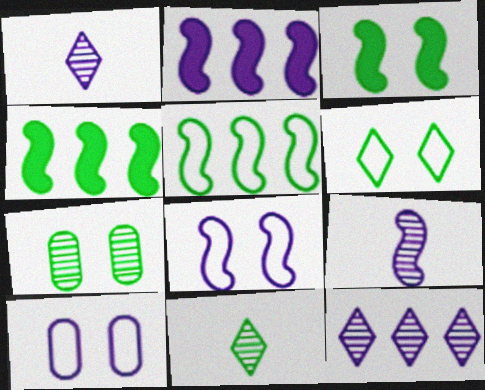[[1, 2, 10], 
[2, 8, 9], 
[3, 6, 7]]